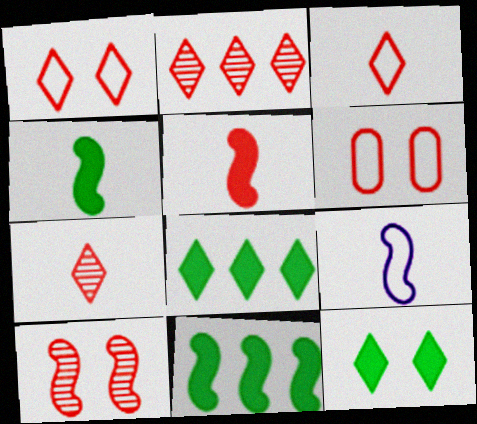[[2, 5, 6], 
[9, 10, 11]]